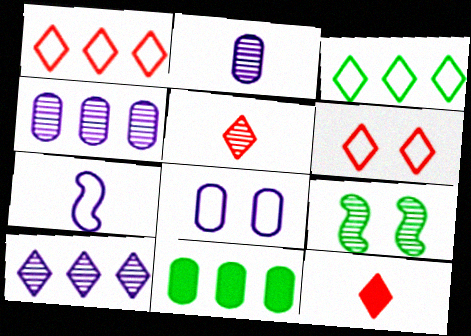[[4, 5, 9]]